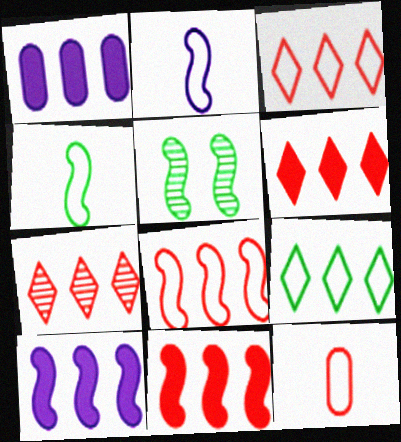[[2, 5, 11], 
[3, 6, 7]]